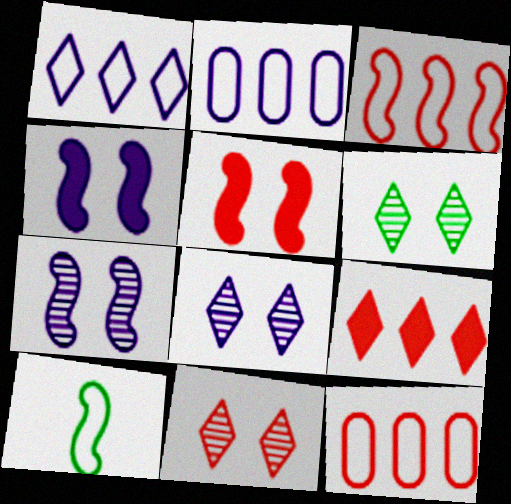[[6, 8, 11]]